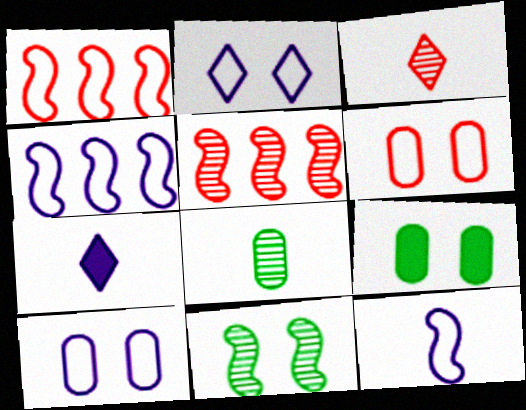[[3, 4, 9]]